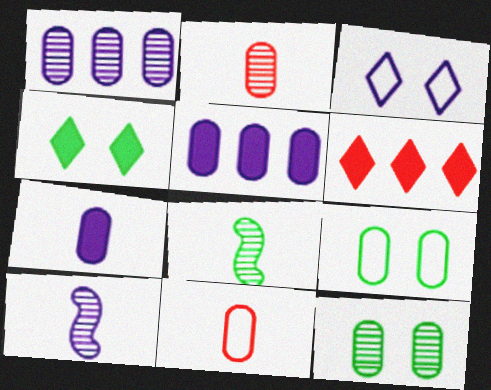[[1, 2, 12], 
[2, 5, 9], 
[3, 5, 10], 
[5, 11, 12], 
[6, 9, 10]]